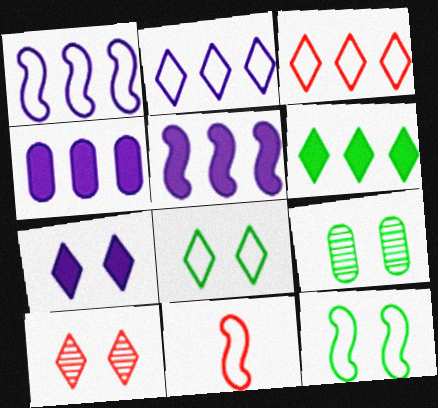[[1, 11, 12], 
[7, 8, 10]]